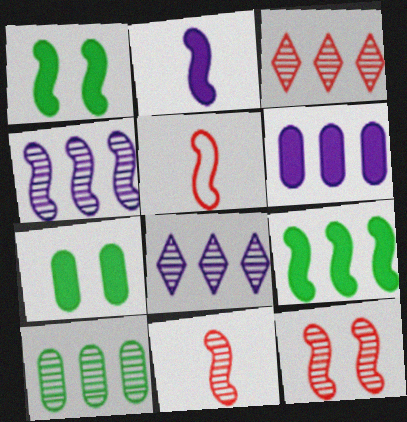[[1, 4, 5], 
[3, 4, 10], 
[5, 7, 8]]